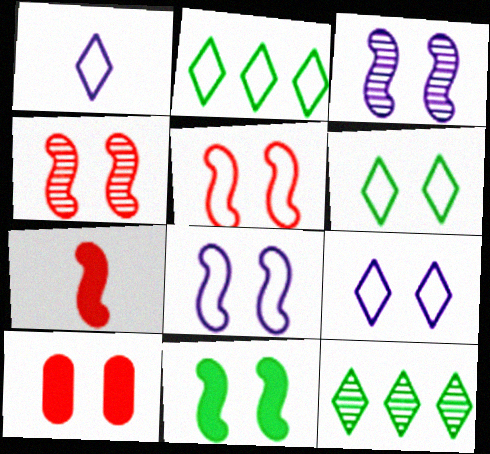[[3, 5, 11], 
[3, 6, 10], 
[4, 8, 11]]